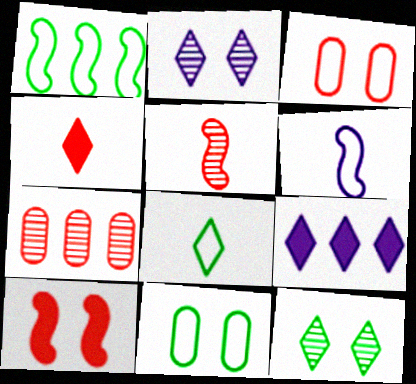[[1, 7, 9], 
[1, 8, 11], 
[2, 10, 11], 
[5, 9, 11]]